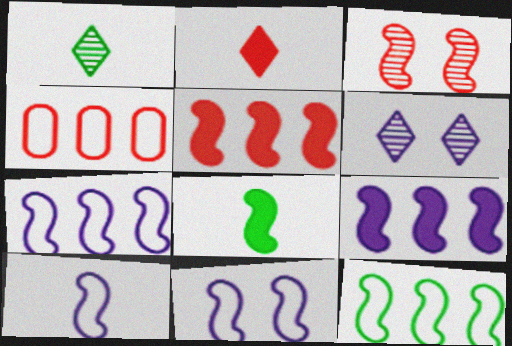[[2, 3, 4], 
[3, 7, 8], 
[4, 6, 8], 
[7, 10, 11]]